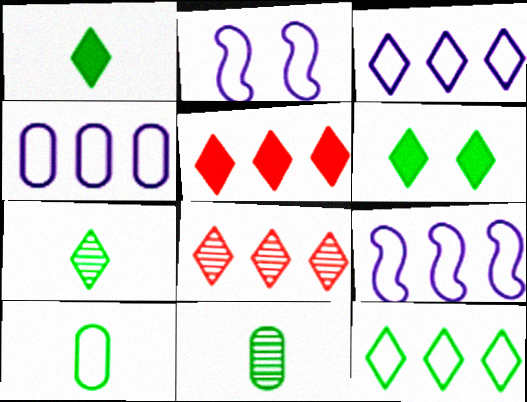[[2, 5, 11], 
[3, 4, 9], 
[6, 7, 12]]